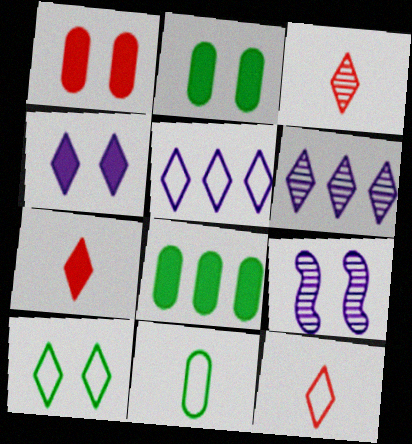[[1, 9, 10], 
[3, 7, 12], 
[5, 10, 12], 
[6, 7, 10], 
[8, 9, 12]]